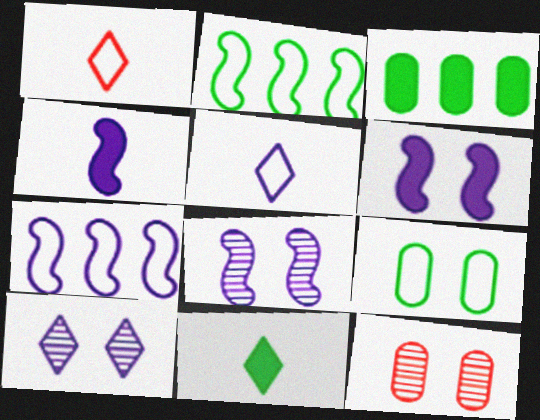[[1, 3, 8], 
[1, 7, 9], 
[4, 7, 8], 
[7, 11, 12]]